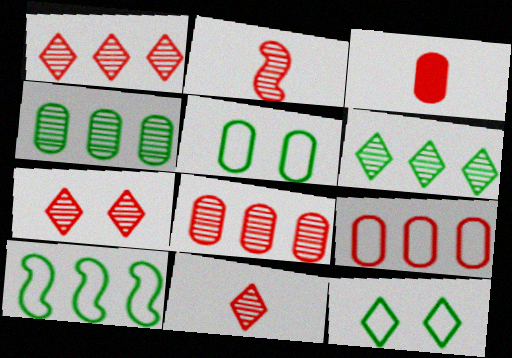[[1, 7, 11], 
[2, 7, 8]]